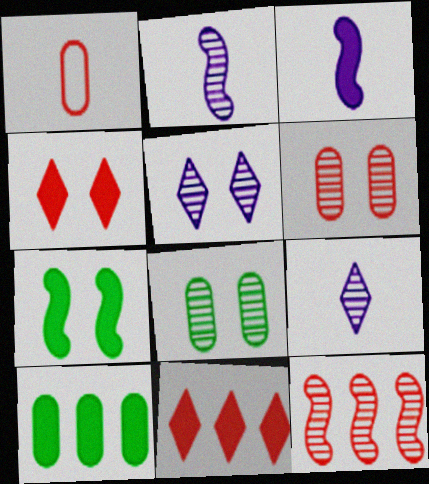[[1, 4, 12], 
[3, 4, 10], 
[8, 9, 12]]